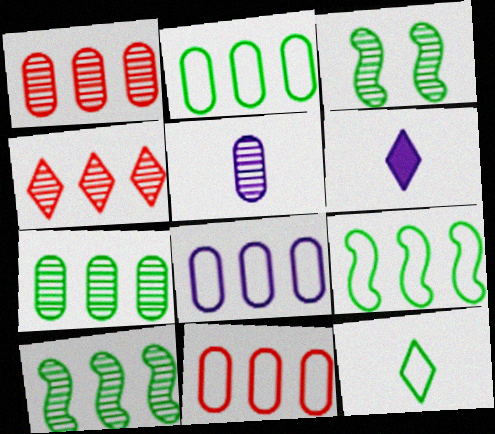[[2, 8, 11], 
[3, 4, 5], 
[3, 6, 11]]